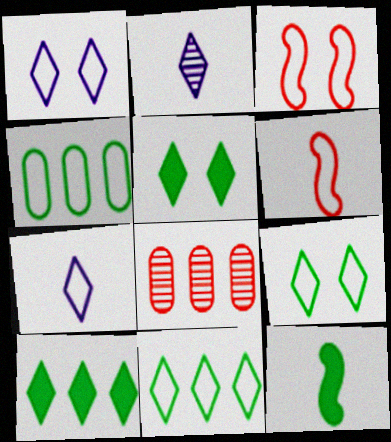[[1, 4, 6], 
[1, 8, 12], 
[3, 4, 7]]